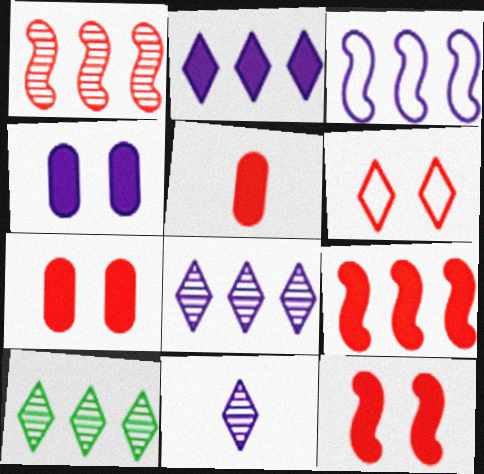[[1, 5, 6], 
[3, 4, 11]]